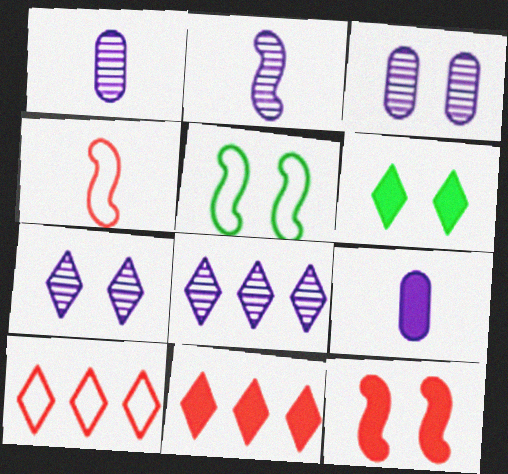[[1, 5, 11], 
[2, 3, 8]]